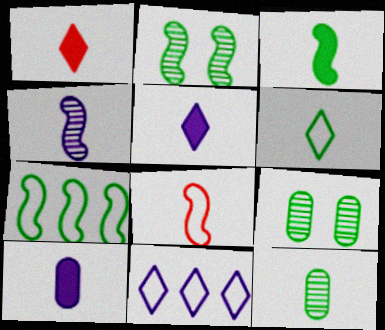[[1, 3, 10], 
[2, 3, 7], 
[3, 4, 8], 
[3, 6, 12], 
[5, 8, 12]]